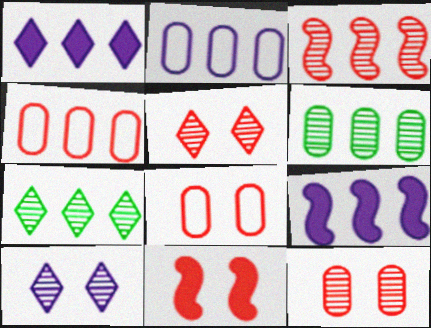[[4, 7, 9], 
[5, 8, 11]]